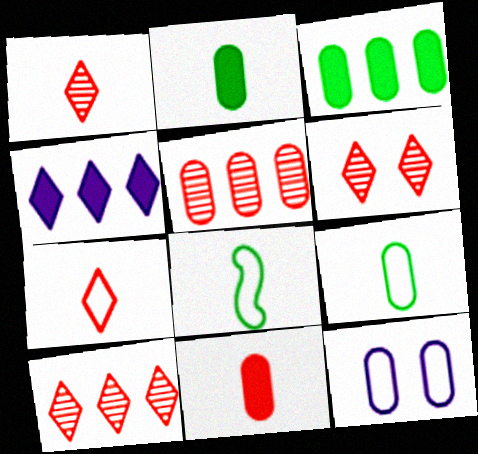[[1, 6, 10], 
[2, 5, 12]]